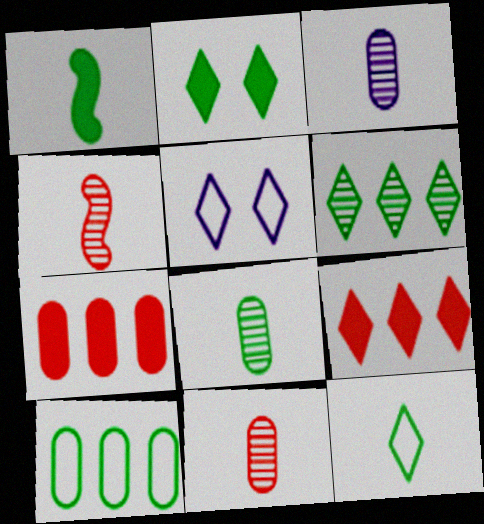[[1, 8, 12], 
[2, 6, 12], 
[3, 8, 11]]